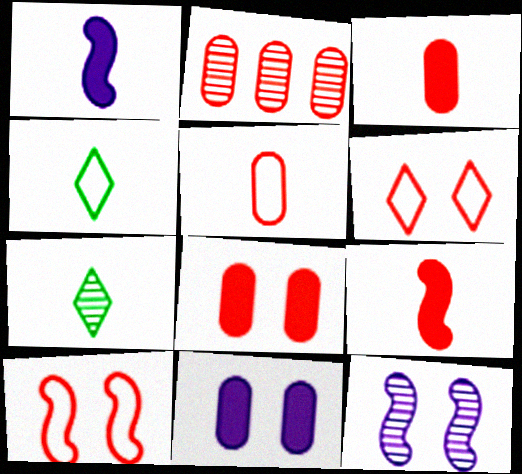[[1, 5, 7], 
[2, 5, 8], 
[2, 6, 9], 
[2, 7, 12]]